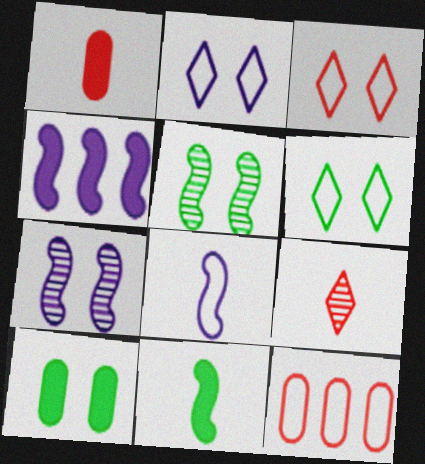[[2, 3, 6], 
[3, 7, 10], 
[4, 7, 8], 
[5, 6, 10], 
[6, 8, 12]]